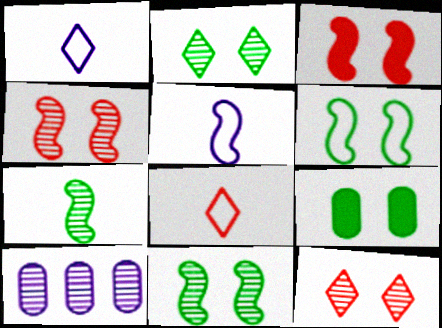[[2, 6, 9], 
[7, 10, 12]]